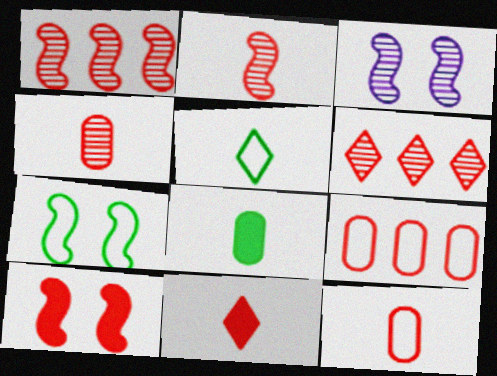[[2, 11, 12], 
[3, 7, 10], 
[6, 10, 12]]